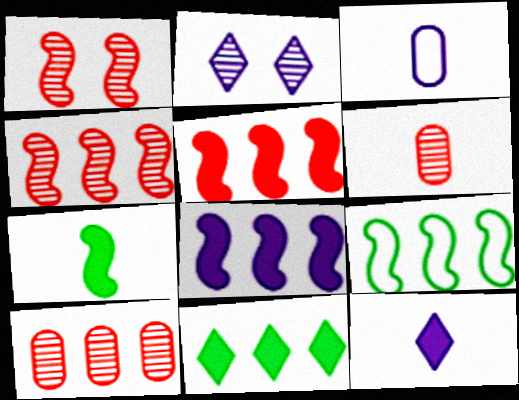[[1, 3, 11], 
[2, 3, 8], 
[4, 8, 9]]